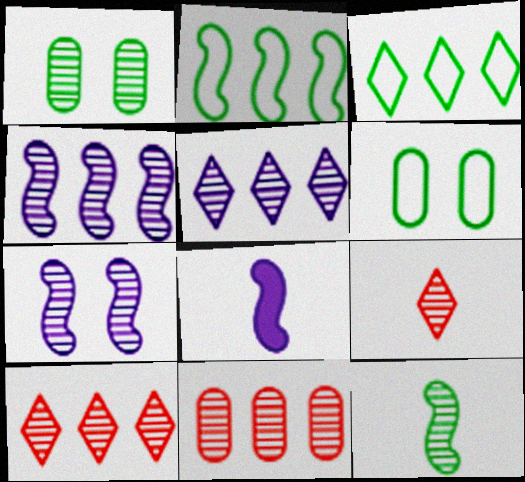[[1, 4, 9], 
[6, 8, 10]]